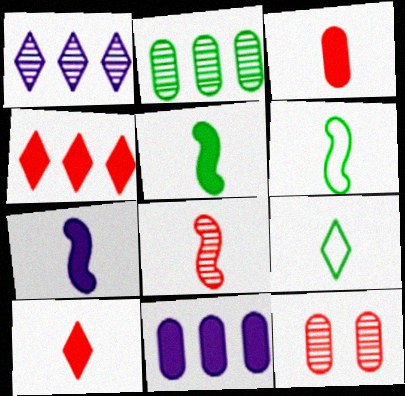[[6, 7, 8]]